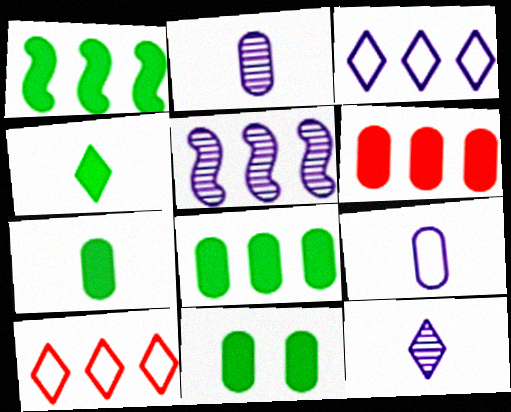[[1, 4, 11], 
[5, 8, 10], 
[7, 8, 11]]